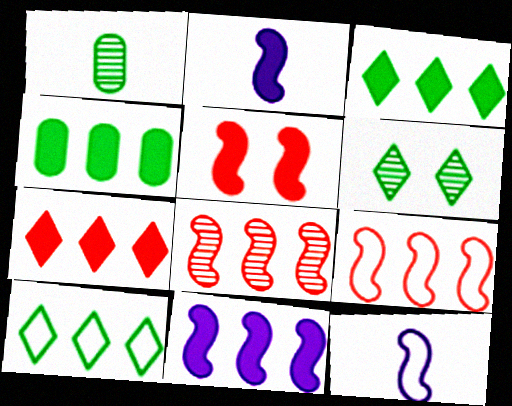[[4, 7, 11]]